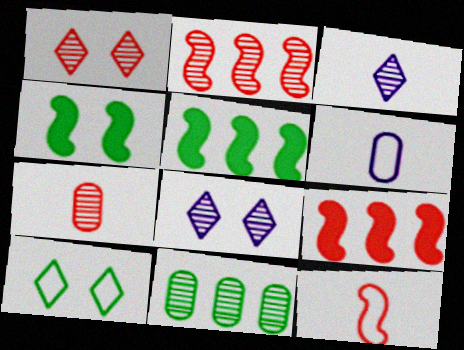[[1, 2, 7], 
[1, 5, 6]]